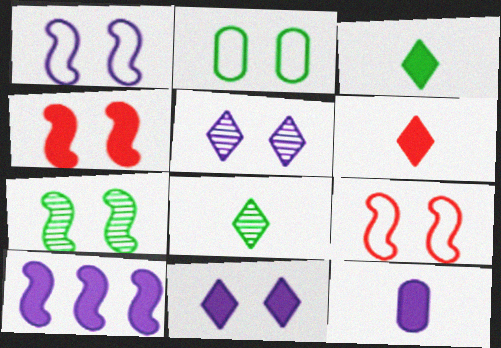[[1, 4, 7], 
[2, 4, 5], 
[10, 11, 12]]